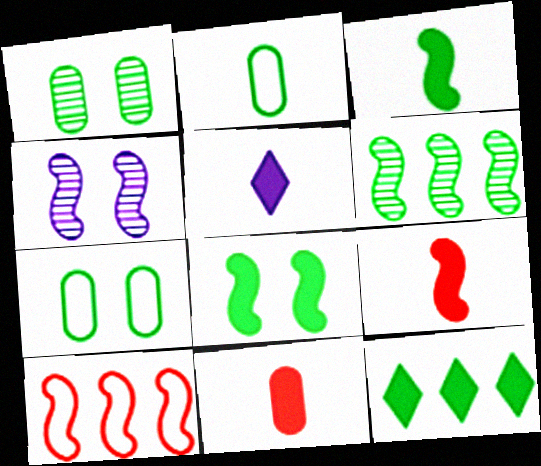[[1, 5, 10], 
[3, 4, 10], 
[3, 5, 11]]